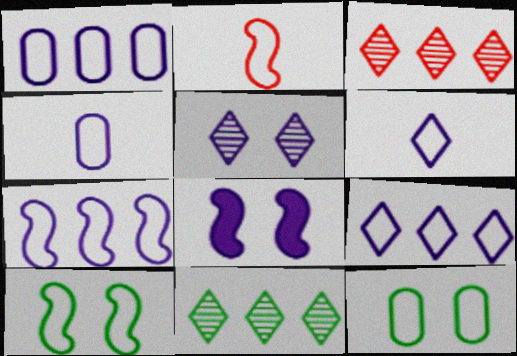[[1, 7, 9], 
[2, 7, 10], 
[2, 9, 12]]